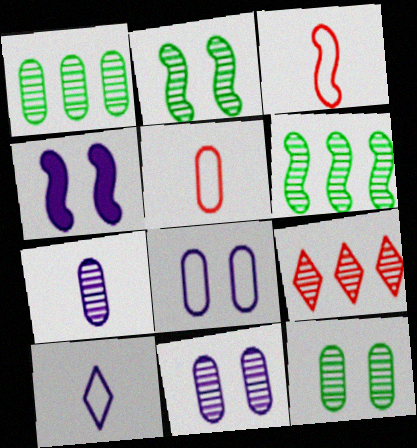[[2, 7, 9], 
[3, 4, 6]]